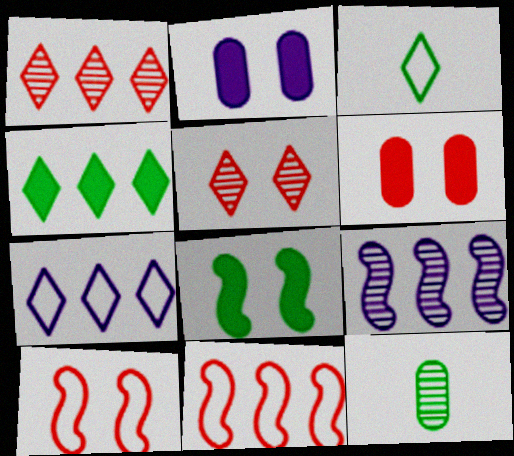[[1, 4, 7], 
[3, 6, 9], 
[5, 6, 10], 
[5, 9, 12]]